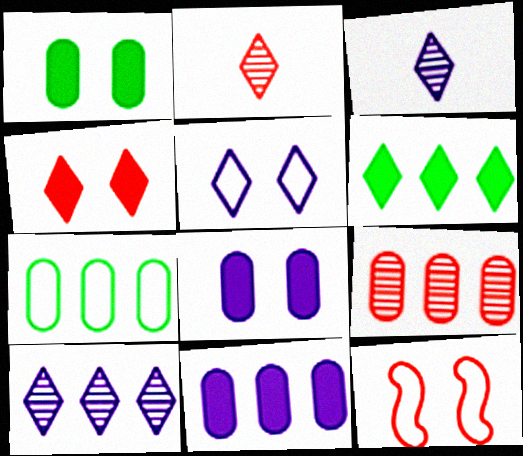[[2, 5, 6], 
[7, 9, 11]]